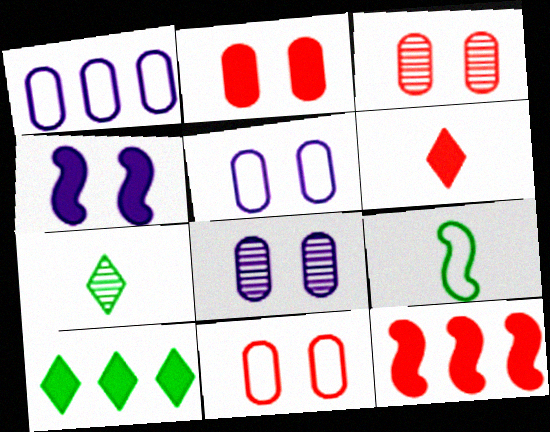[[2, 3, 11], 
[2, 6, 12], 
[5, 7, 12]]